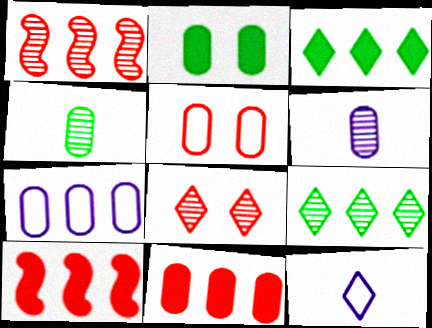[[1, 2, 12], 
[1, 3, 7], 
[3, 8, 12], 
[7, 9, 10]]